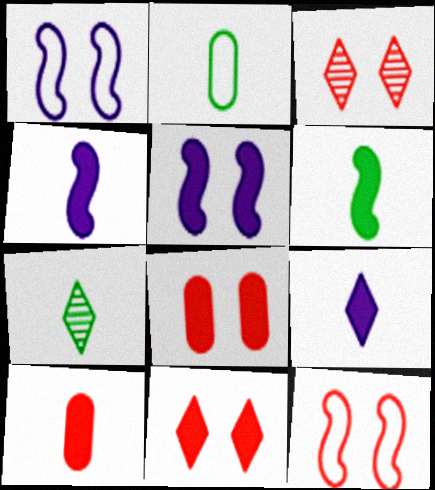[[2, 6, 7], 
[3, 8, 12], 
[6, 9, 10]]